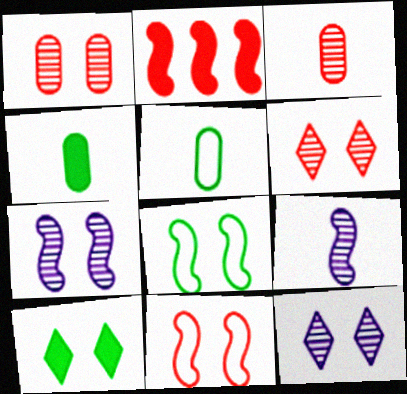[[2, 5, 12], 
[2, 8, 9]]